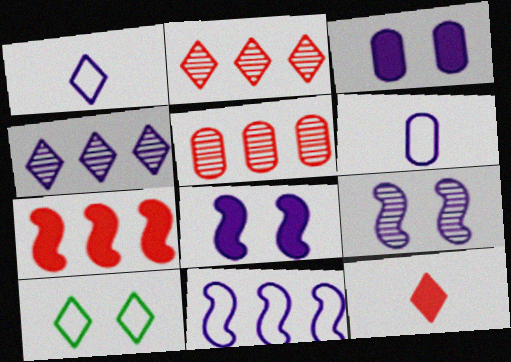[[4, 6, 8], 
[4, 10, 12]]